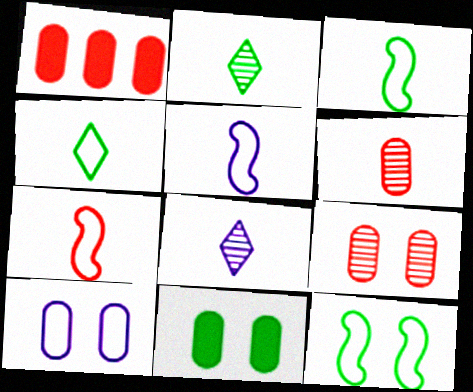[[1, 8, 12], 
[3, 5, 7], 
[9, 10, 11]]